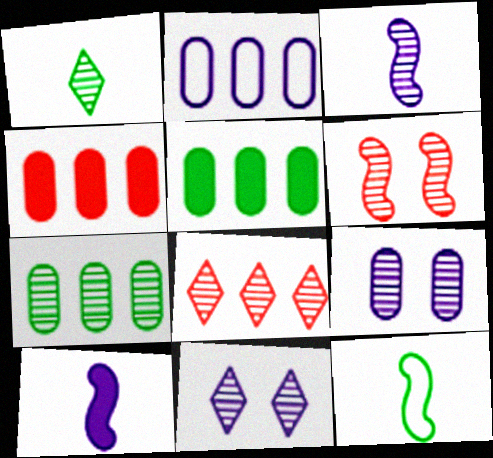[[1, 8, 11], 
[2, 4, 7], 
[2, 10, 11], 
[4, 11, 12]]